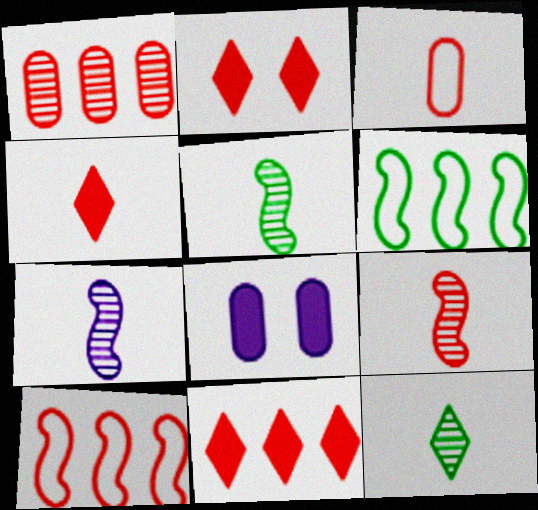[[1, 10, 11], 
[2, 4, 11], 
[3, 4, 9], 
[5, 7, 9], 
[8, 10, 12]]